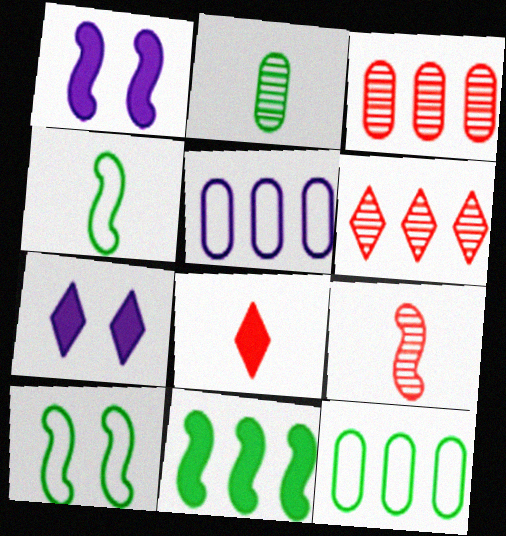[[3, 4, 7], 
[5, 6, 11], 
[7, 9, 12]]